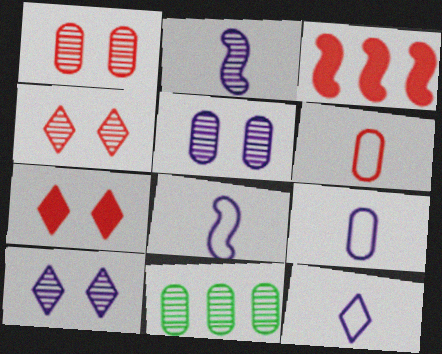[[2, 4, 11], 
[3, 4, 6], 
[7, 8, 11], 
[8, 9, 12]]